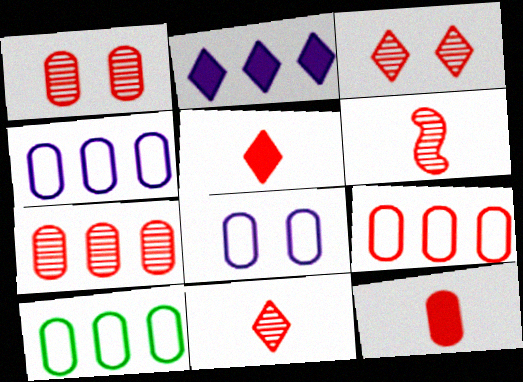[[1, 9, 12], 
[3, 6, 7], 
[4, 9, 10]]